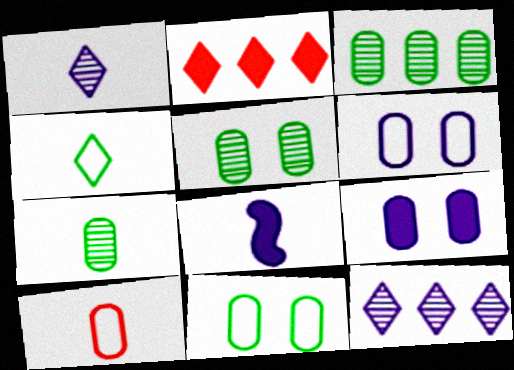[[3, 5, 7], 
[3, 9, 10], 
[6, 8, 12]]